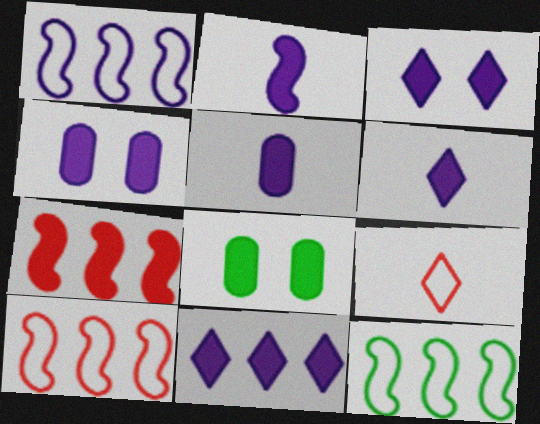[[1, 10, 12], 
[2, 4, 11], 
[2, 5, 6], 
[3, 6, 11], 
[6, 7, 8]]